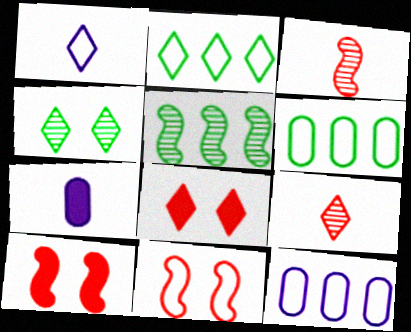[[1, 6, 11]]